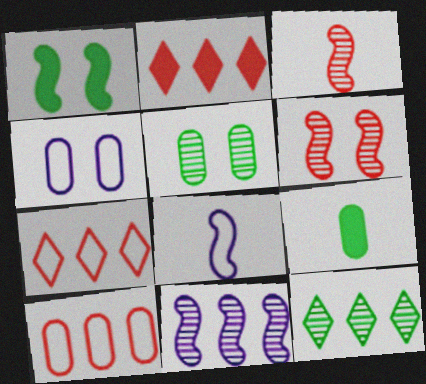[[2, 5, 8]]